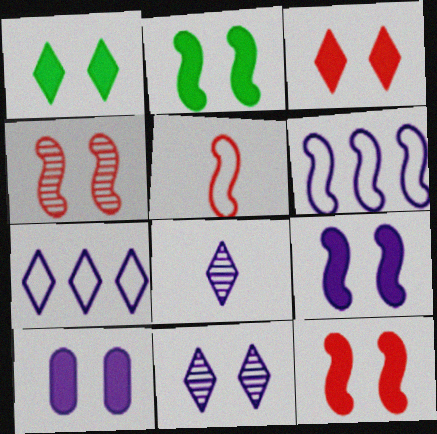[[1, 10, 12], 
[2, 3, 10], 
[2, 9, 12], 
[6, 8, 10]]